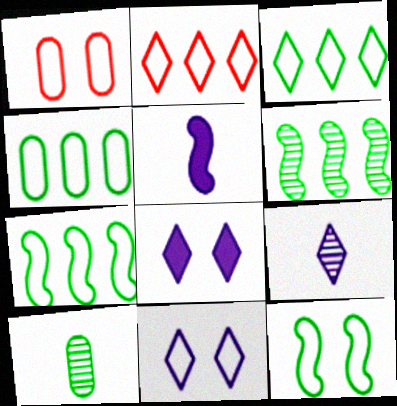[[1, 11, 12], 
[3, 4, 7]]